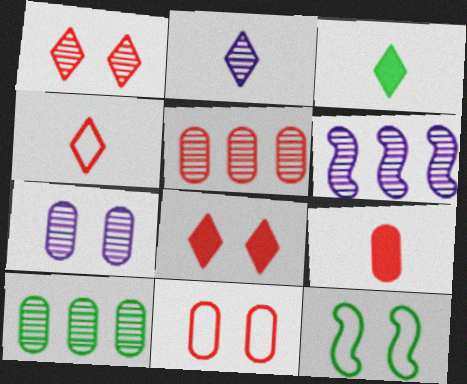[[2, 3, 4], 
[2, 6, 7], 
[3, 6, 11], 
[3, 10, 12], 
[5, 9, 11], 
[7, 8, 12]]